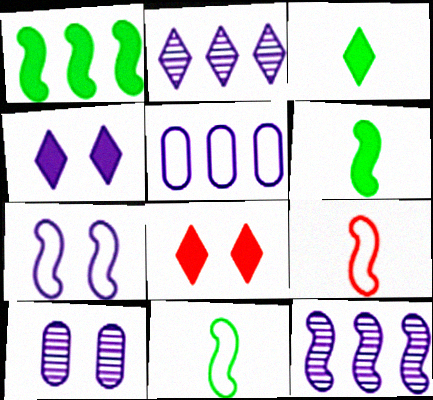[[4, 7, 10]]